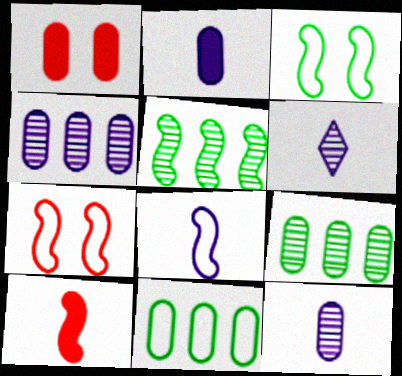[[1, 11, 12], 
[2, 6, 8]]